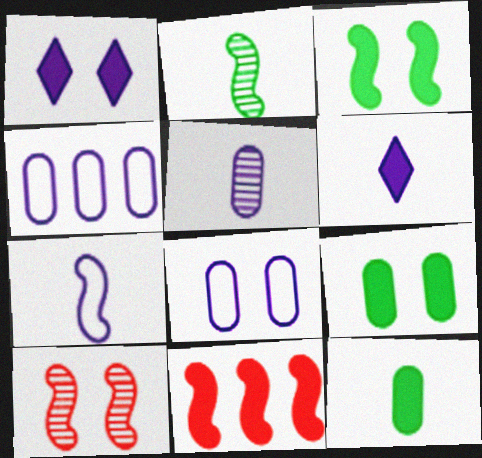[[1, 11, 12], 
[5, 6, 7], 
[6, 9, 11]]